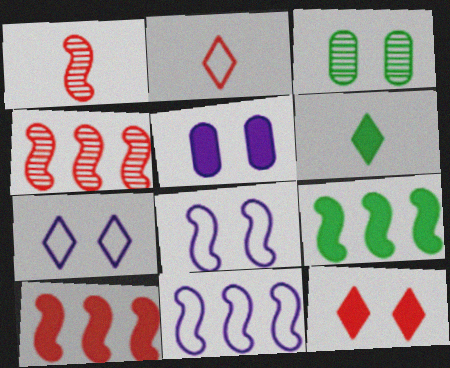[[1, 8, 9], 
[3, 8, 12], 
[4, 9, 11], 
[5, 6, 10]]